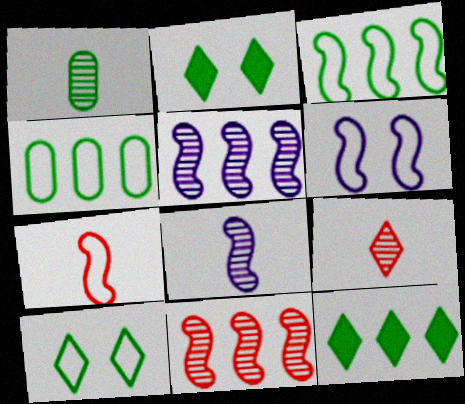[[1, 2, 3], 
[1, 8, 9], 
[3, 6, 7]]